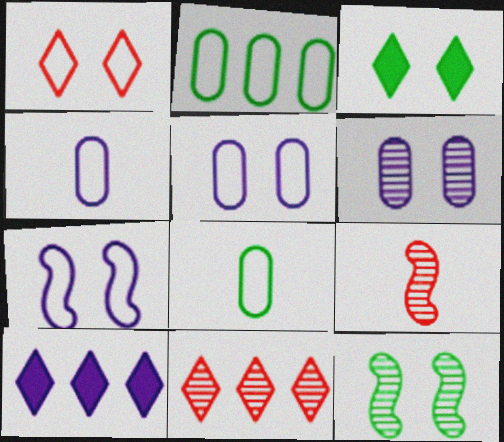[]